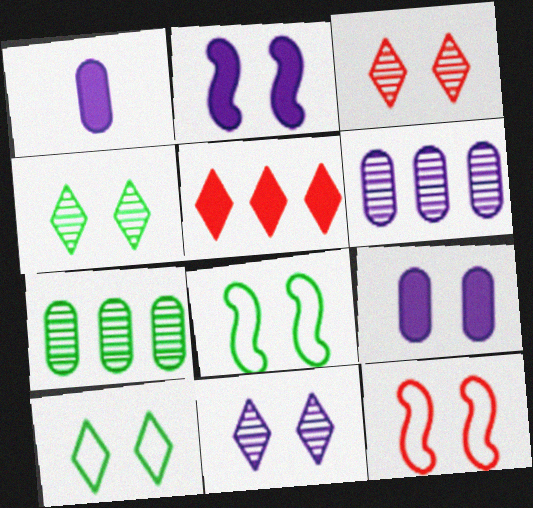[[3, 4, 11], 
[3, 8, 9], 
[4, 9, 12]]